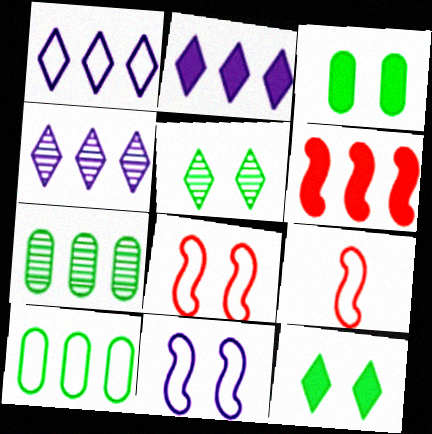[[1, 2, 4], 
[1, 6, 7], 
[3, 4, 9], 
[4, 6, 10]]